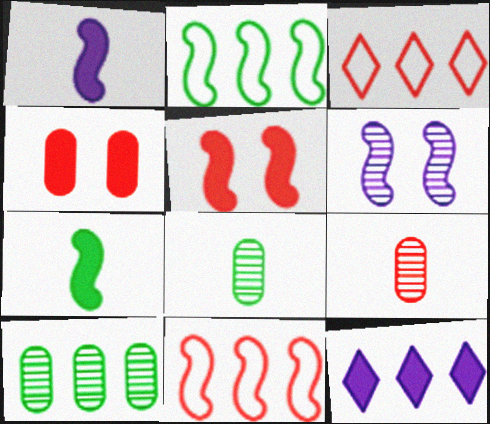[[3, 5, 9], 
[4, 7, 12], 
[6, 7, 11], 
[10, 11, 12]]